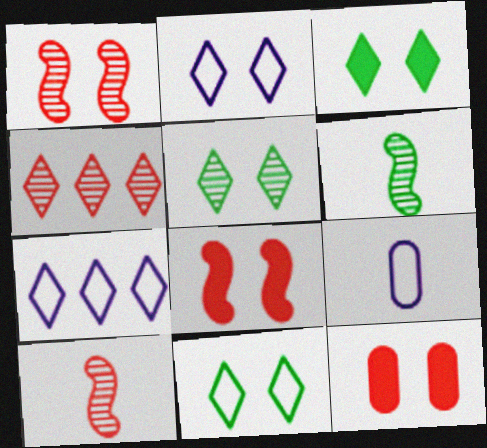[[3, 5, 11], 
[6, 7, 12]]